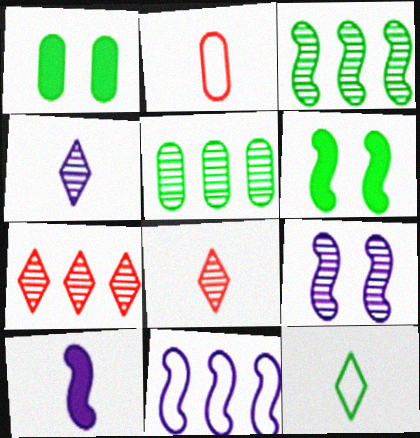[[1, 3, 12], 
[1, 8, 11], 
[5, 6, 12], 
[5, 8, 9], 
[9, 10, 11]]